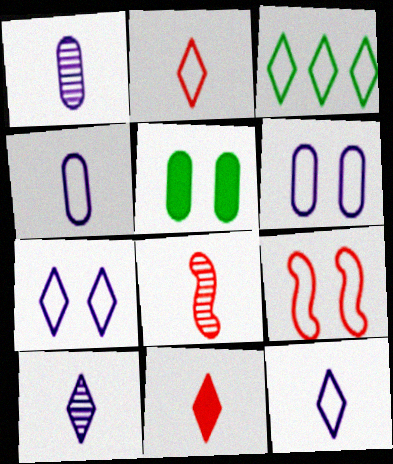[[2, 3, 7], 
[3, 4, 9]]